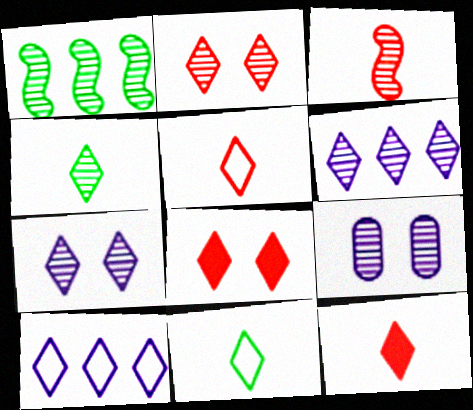[[2, 4, 6], 
[4, 8, 10], 
[6, 8, 11]]